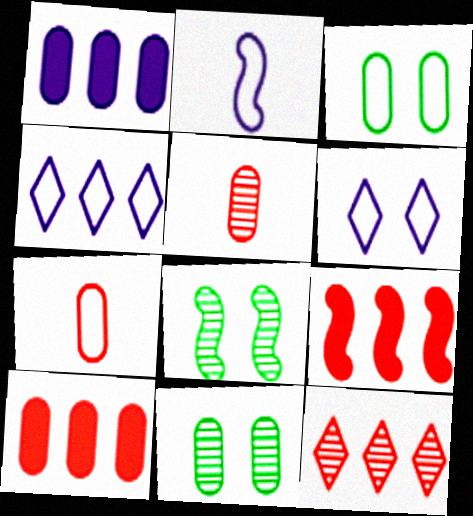[[1, 3, 5], 
[1, 7, 11], 
[2, 8, 9]]